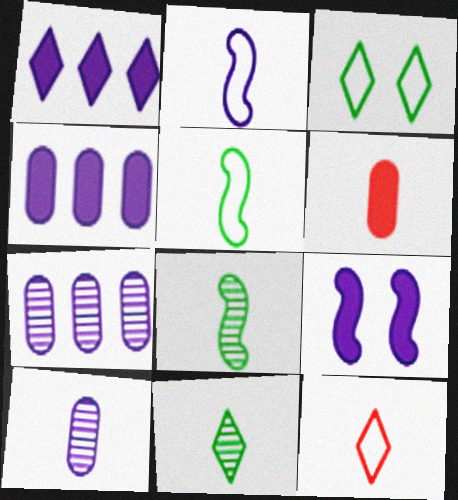[[2, 6, 11]]